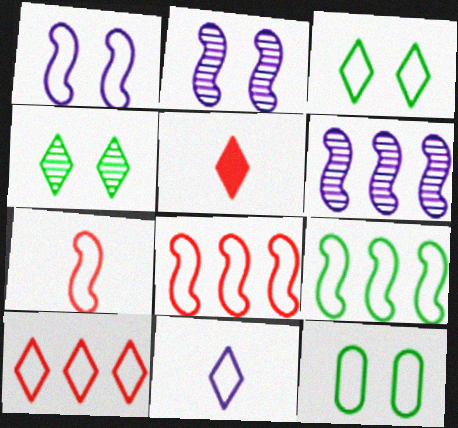[[1, 7, 9], 
[3, 10, 11], 
[5, 6, 12], 
[8, 11, 12]]